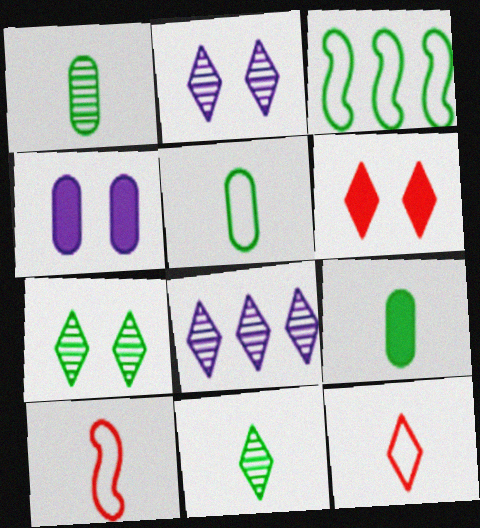[[1, 5, 9], 
[3, 7, 9]]